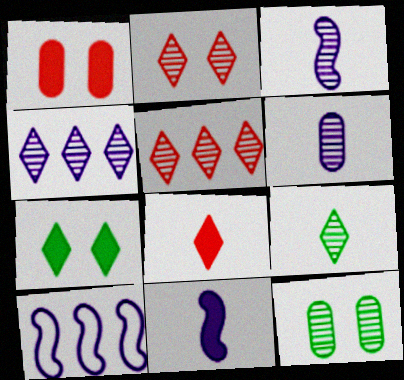[[1, 9, 10], 
[2, 4, 9], 
[3, 5, 12], 
[8, 10, 12]]